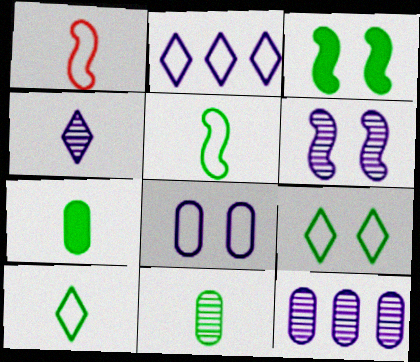[[1, 4, 7], 
[4, 6, 12]]